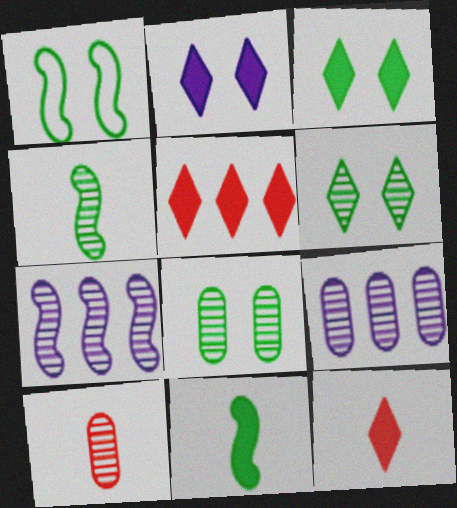[[1, 3, 8], 
[1, 9, 12], 
[6, 7, 10], 
[8, 9, 10]]